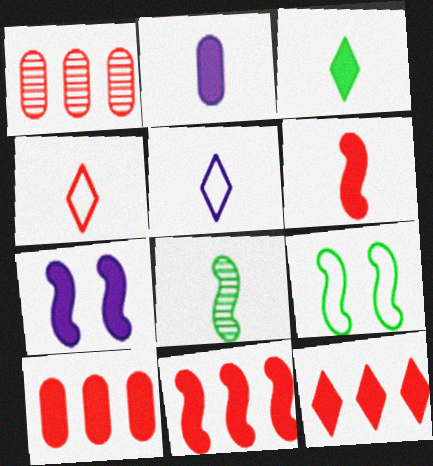[[2, 3, 6], 
[2, 4, 8], 
[3, 7, 10], 
[10, 11, 12]]